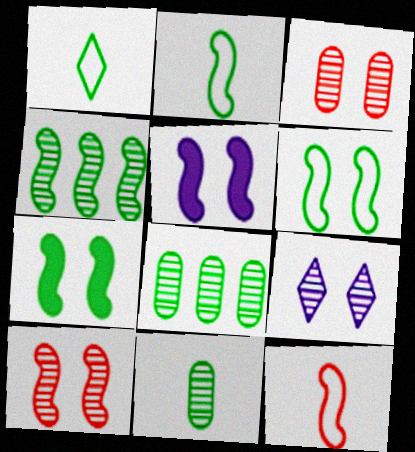[[1, 7, 8], 
[2, 4, 7], 
[4, 5, 12], 
[5, 6, 10]]